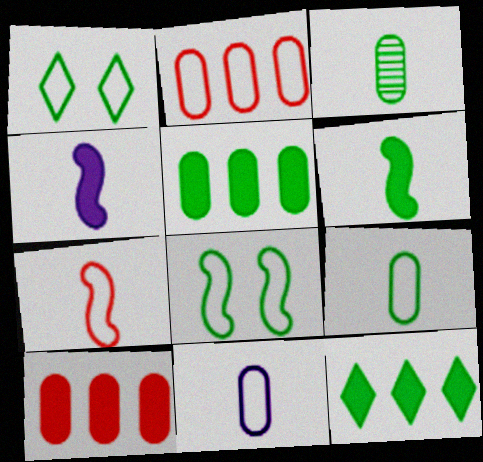[[3, 8, 12]]